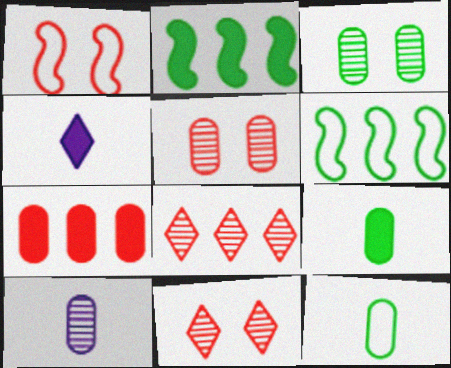[[4, 5, 6]]